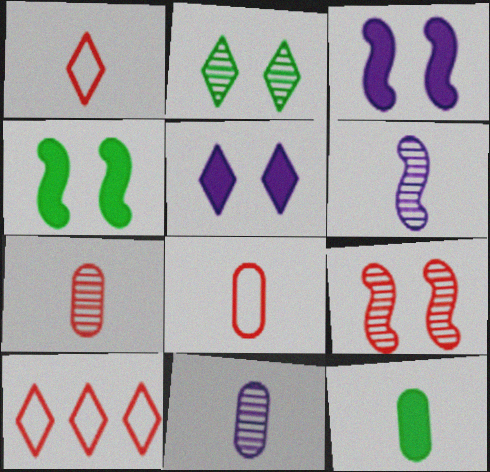[[1, 6, 12], 
[4, 10, 11], 
[8, 11, 12]]